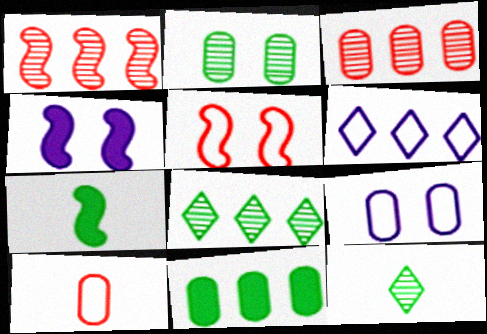[[1, 6, 11], 
[4, 8, 10]]